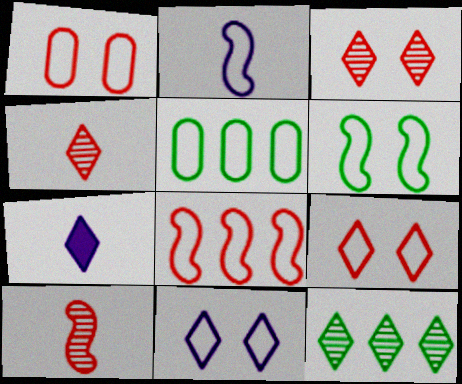[[1, 6, 11], 
[2, 5, 9], 
[2, 6, 8], 
[7, 9, 12]]